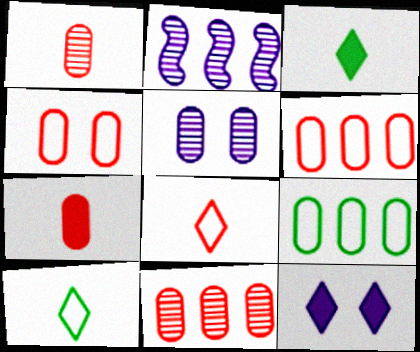[[2, 3, 4], 
[4, 7, 11], 
[5, 7, 9]]